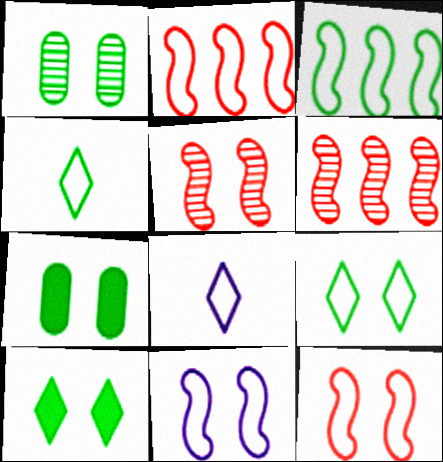[[6, 7, 8]]